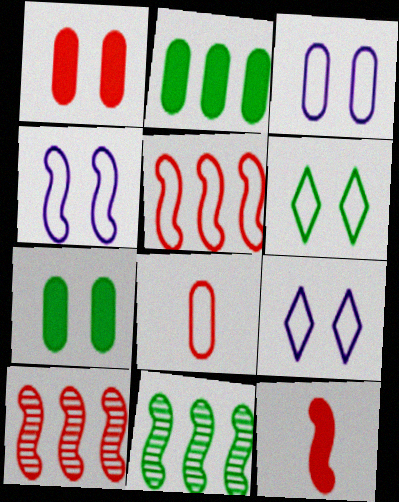[[3, 4, 9], 
[4, 11, 12]]